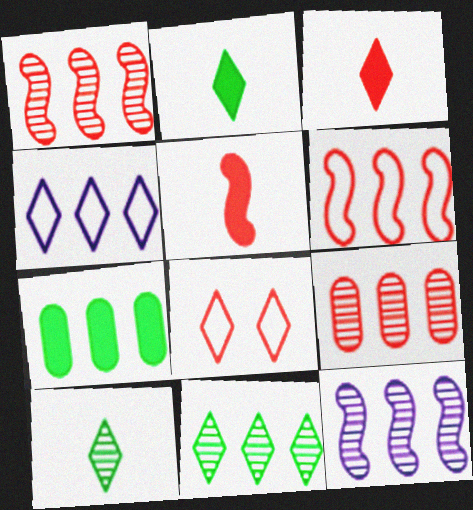[[1, 4, 7], 
[5, 8, 9], 
[9, 11, 12]]